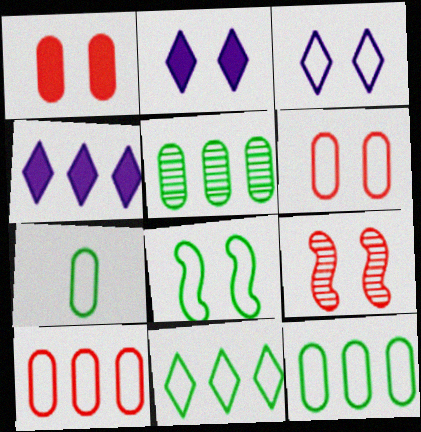[[3, 6, 8], 
[4, 7, 9], 
[7, 8, 11]]